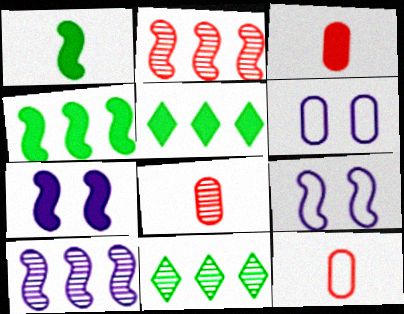[[1, 2, 9], 
[3, 5, 7], 
[3, 8, 12], 
[3, 9, 11], 
[5, 8, 9], 
[7, 11, 12]]